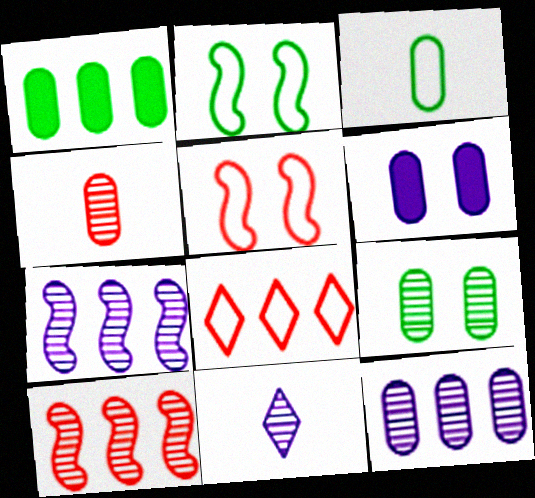[[1, 3, 9], 
[1, 5, 11], 
[1, 7, 8], 
[4, 9, 12], 
[9, 10, 11]]